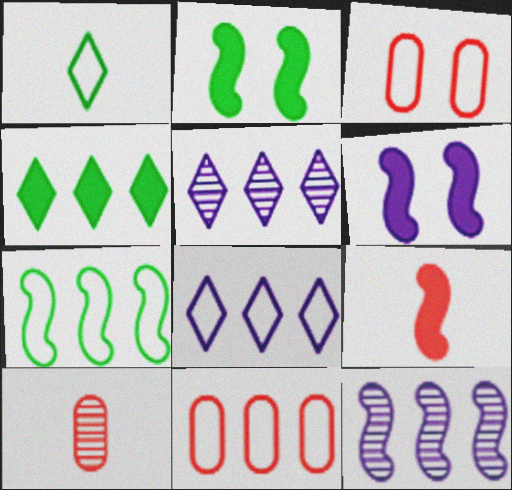[[2, 8, 10], 
[4, 11, 12], 
[7, 8, 11]]